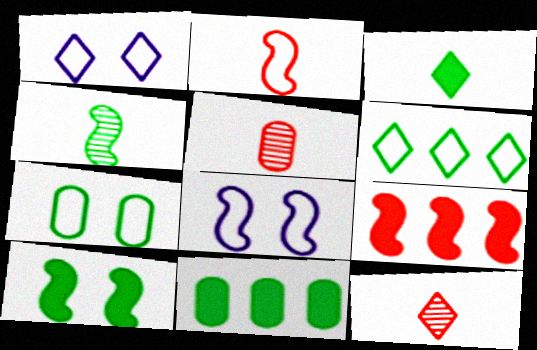[[3, 10, 11], 
[4, 8, 9], 
[8, 11, 12]]